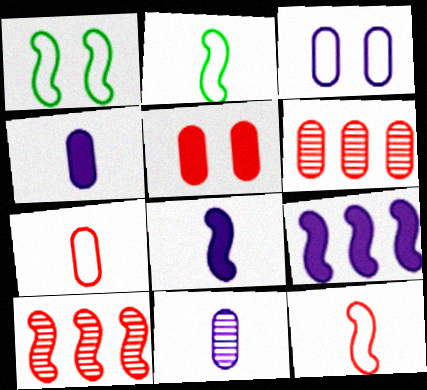[[1, 8, 10], 
[5, 6, 7]]